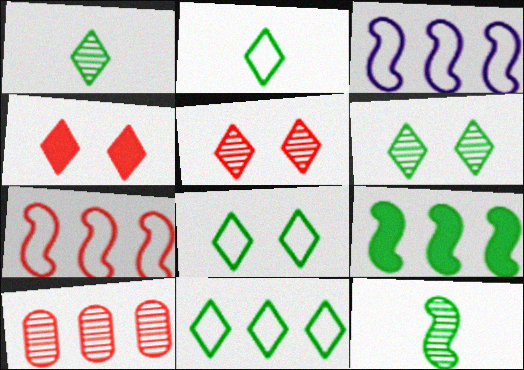[[2, 8, 11]]